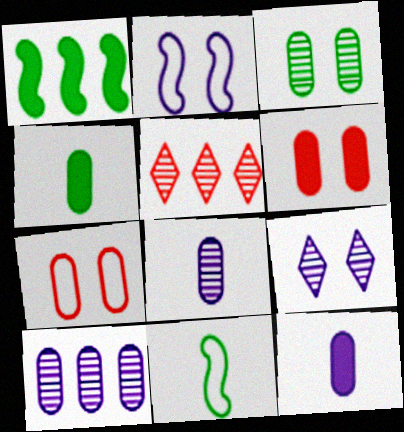[[2, 4, 5], 
[4, 7, 10]]